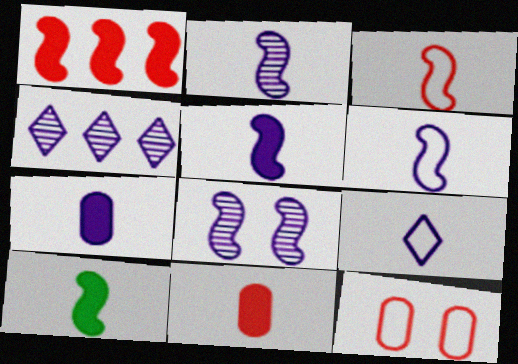[[2, 3, 10], 
[2, 5, 6], 
[2, 7, 9], 
[4, 10, 12]]